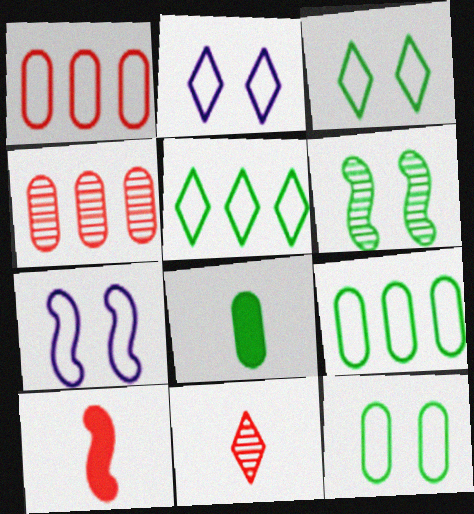[[5, 6, 8]]